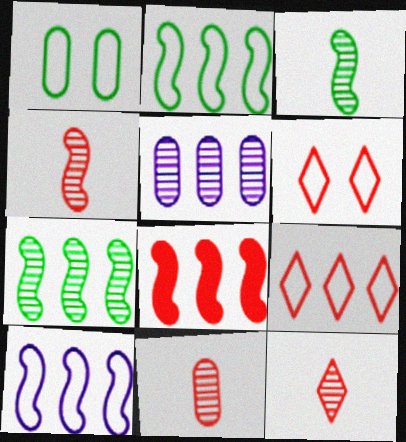[[4, 11, 12], 
[6, 8, 11], 
[7, 8, 10]]